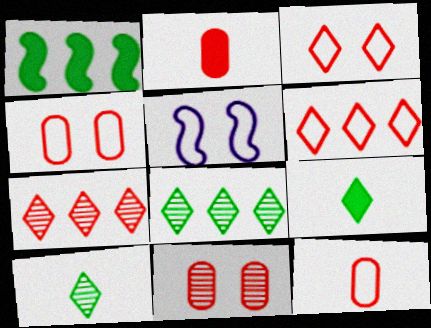[[2, 5, 8]]